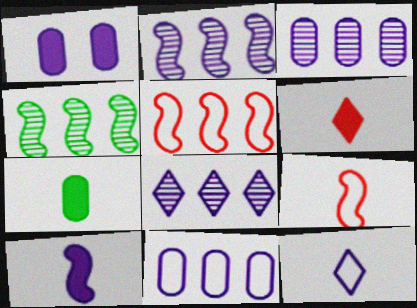[[1, 2, 12], 
[2, 3, 8], 
[6, 7, 10]]